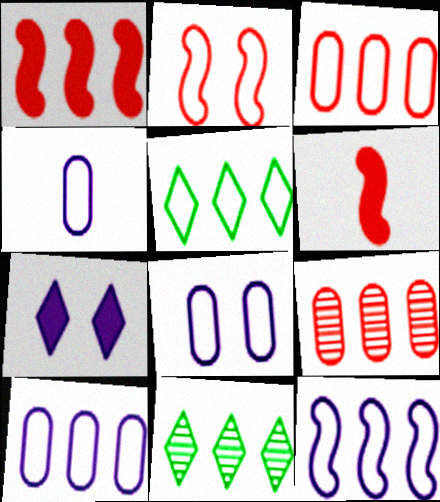[[1, 10, 11], 
[2, 4, 5], 
[3, 5, 12], 
[4, 8, 10], 
[6, 8, 11]]